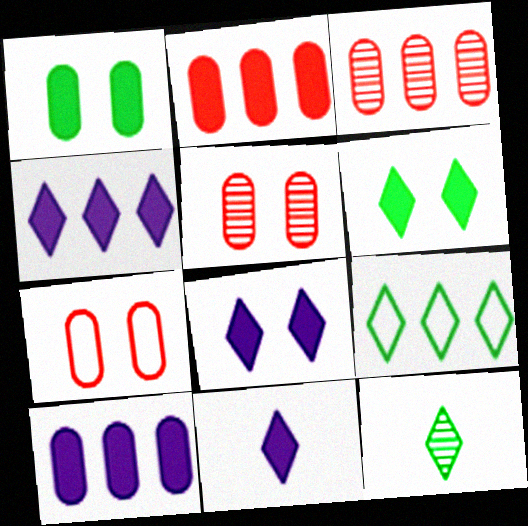[[4, 8, 11], 
[6, 9, 12]]